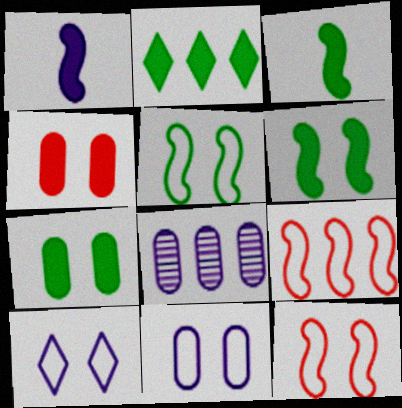[[1, 2, 4], 
[1, 8, 10], 
[2, 3, 7], 
[2, 8, 9]]